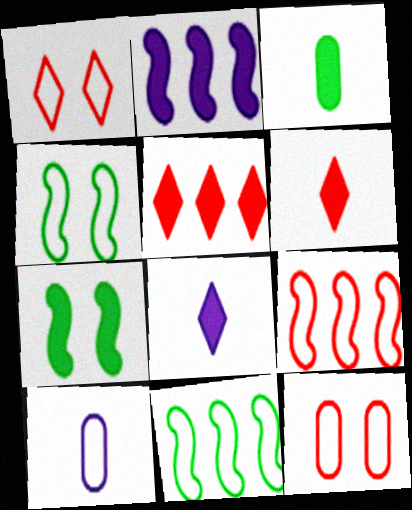[[1, 10, 11]]